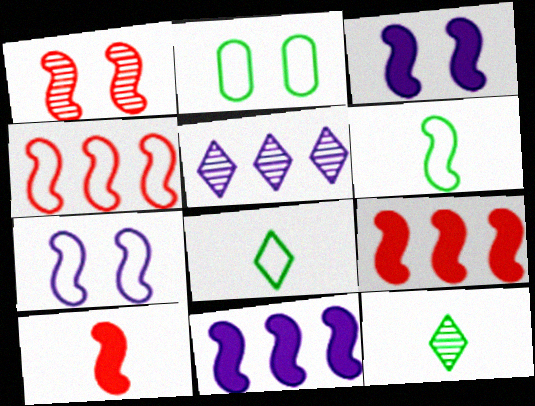[[1, 4, 10], 
[1, 6, 11], 
[2, 5, 10], 
[4, 6, 7]]